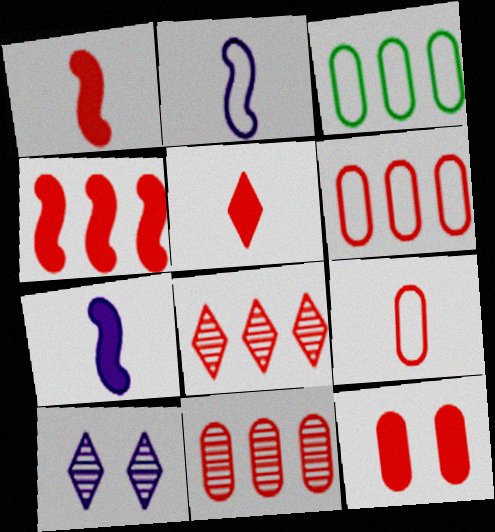[[1, 3, 10], 
[4, 5, 12], 
[4, 6, 8], 
[9, 11, 12]]